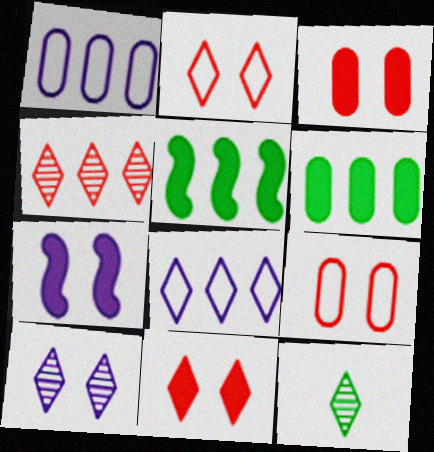[[1, 4, 5], 
[4, 10, 12], 
[8, 11, 12]]